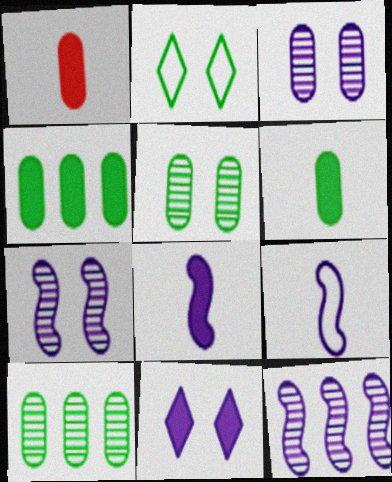[[1, 2, 12]]